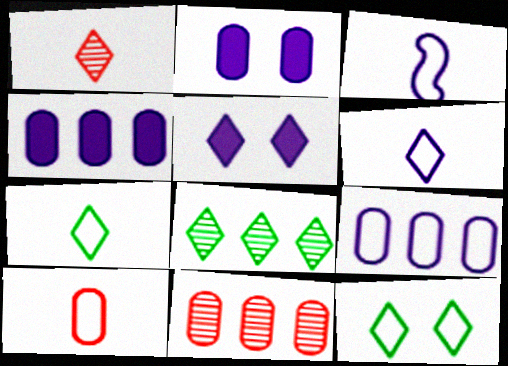[[3, 7, 10]]